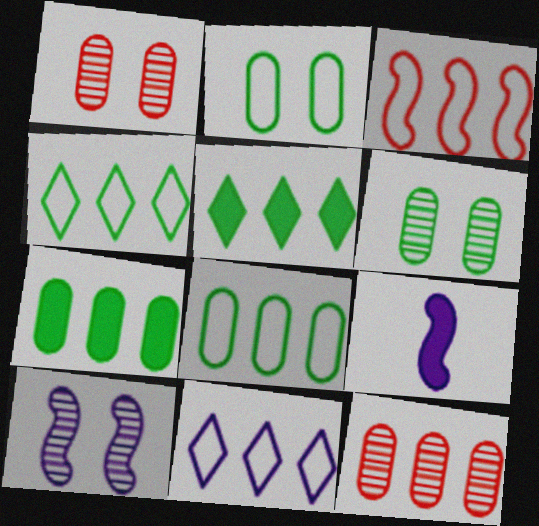[[1, 4, 9], 
[3, 8, 11]]